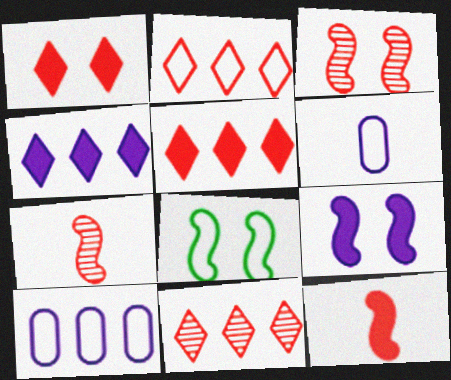[[2, 5, 11], 
[2, 6, 8], 
[3, 8, 9]]